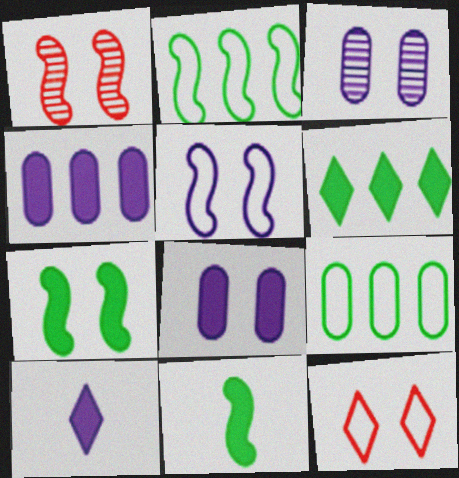[[1, 5, 7], 
[1, 9, 10], 
[3, 7, 12]]